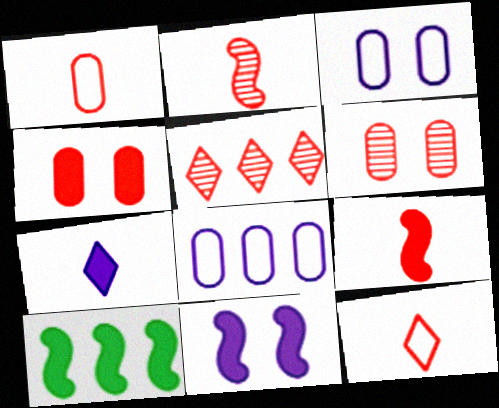[[2, 5, 6], 
[4, 7, 10], 
[5, 8, 10], 
[9, 10, 11]]